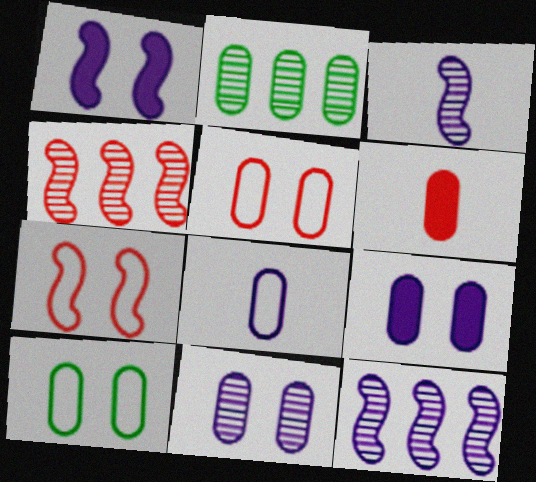[]